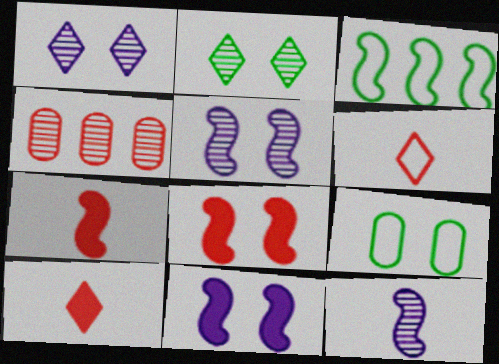[[1, 8, 9], 
[2, 4, 12], 
[3, 5, 7], 
[3, 8, 12], 
[4, 6, 8]]